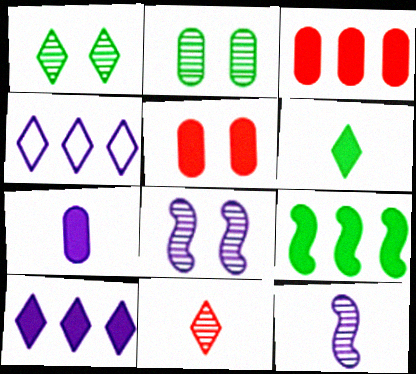[[3, 9, 10], 
[4, 7, 8]]